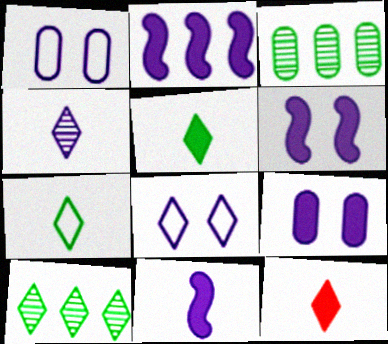[[1, 2, 4], 
[2, 6, 11], 
[4, 7, 12], 
[8, 10, 12]]